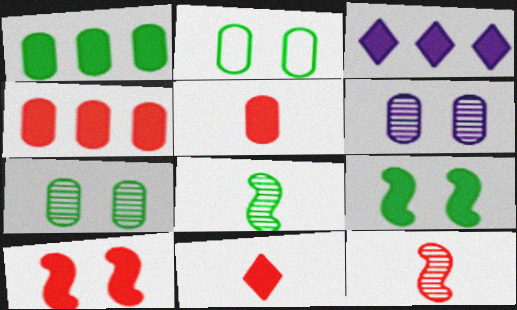[[2, 3, 12], 
[3, 5, 9], 
[4, 10, 11]]